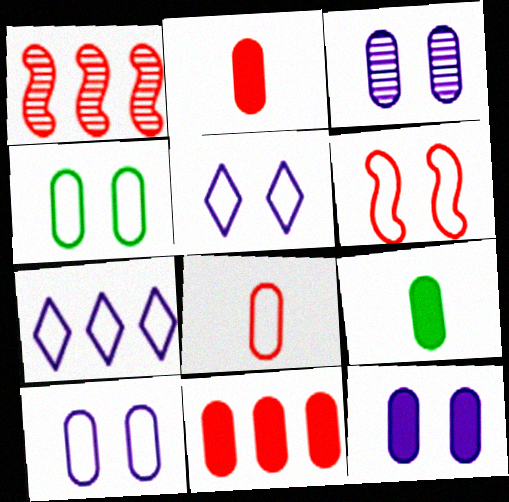[[1, 5, 9], 
[3, 10, 12], 
[4, 5, 6], 
[9, 11, 12]]